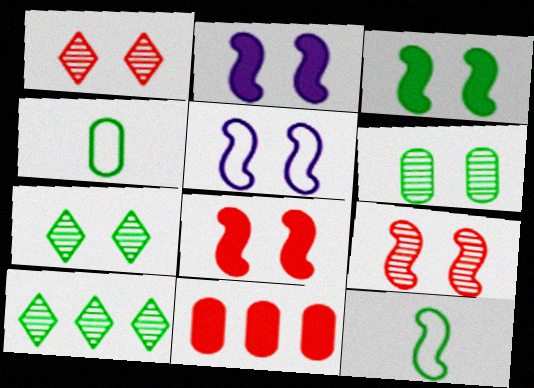[[2, 3, 8], 
[3, 4, 10], 
[3, 5, 9]]